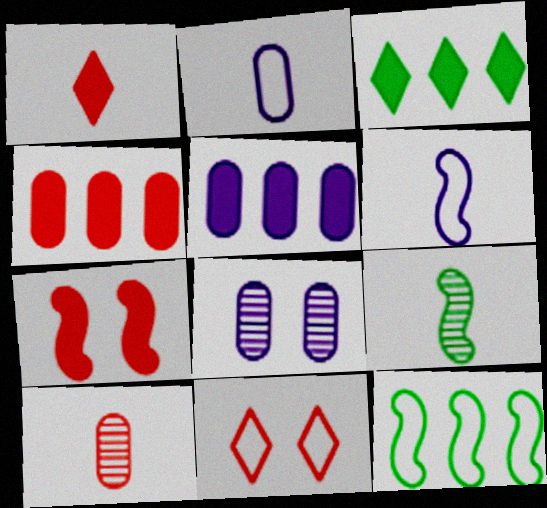[[1, 2, 9], 
[1, 4, 7], 
[1, 8, 12], 
[2, 5, 8], 
[2, 11, 12], 
[5, 9, 11]]